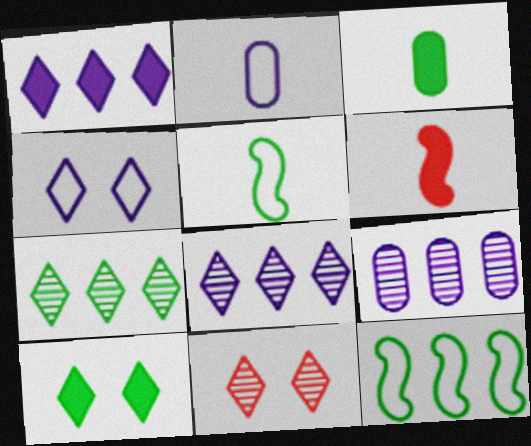[[4, 10, 11]]